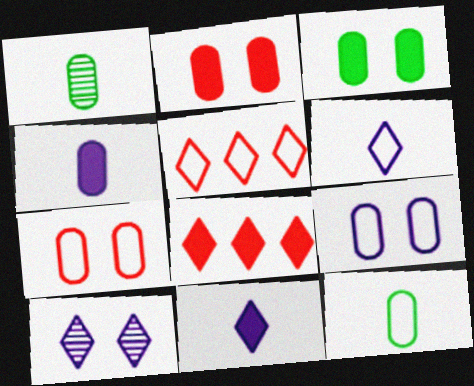[]